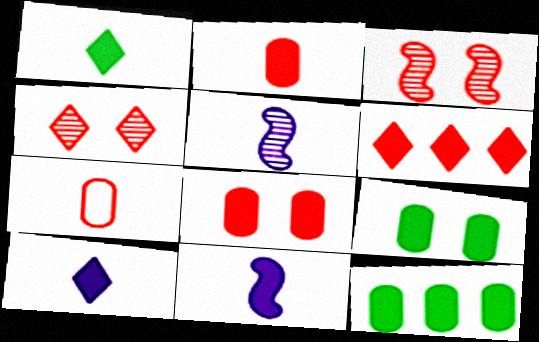[[1, 2, 11], 
[1, 5, 7], 
[3, 6, 7], 
[6, 9, 11]]